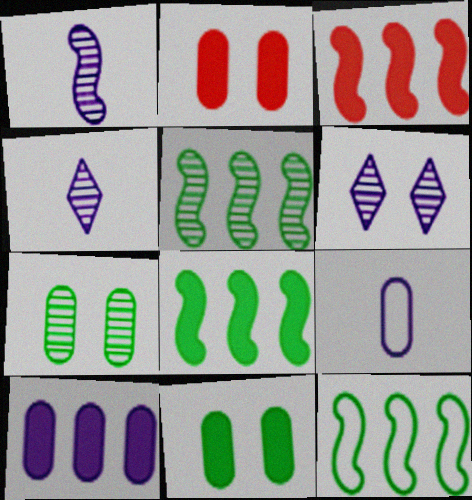[[2, 4, 12], 
[5, 8, 12]]